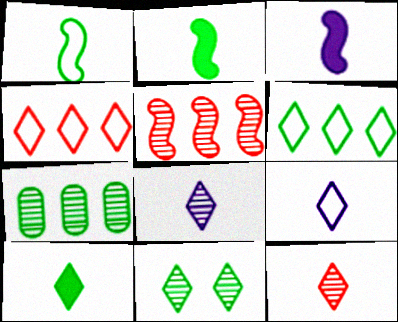[[6, 10, 11], 
[9, 10, 12]]